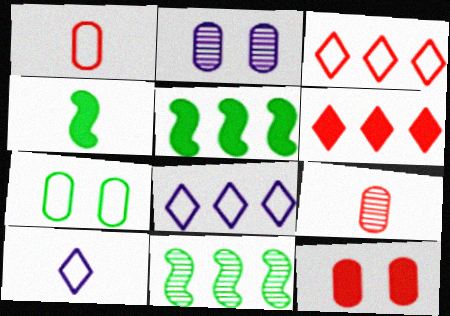[[2, 3, 4], 
[2, 7, 12], 
[4, 9, 10], 
[10, 11, 12]]